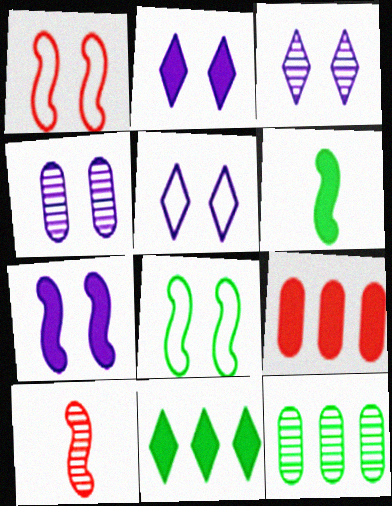[[2, 3, 5], 
[2, 6, 9], 
[3, 10, 12], 
[4, 5, 7]]